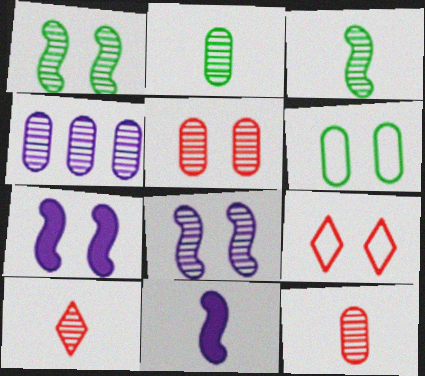[[1, 4, 10], 
[2, 4, 5]]